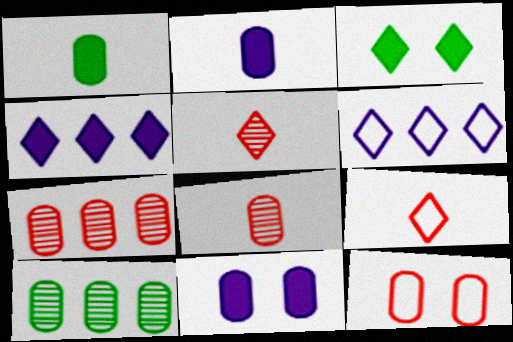[[2, 10, 12], 
[3, 5, 6]]